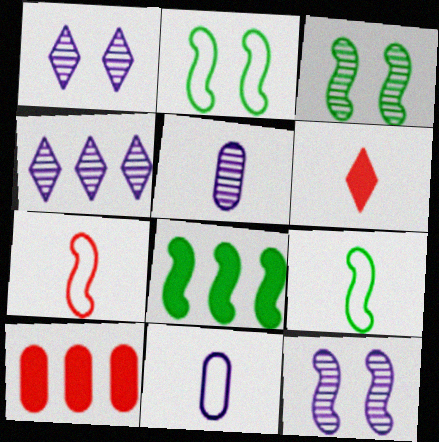[[1, 9, 10], 
[3, 8, 9], 
[4, 5, 12], 
[5, 6, 9], 
[7, 8, 12]]